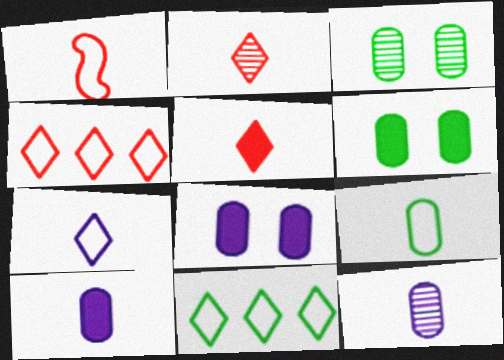[[1, 7, 9]]